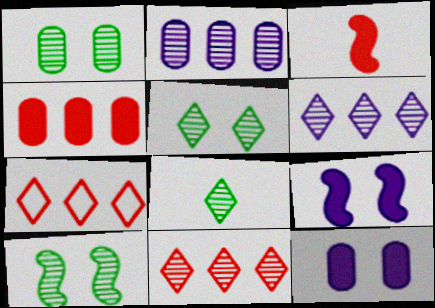[[1, 5, 10]]